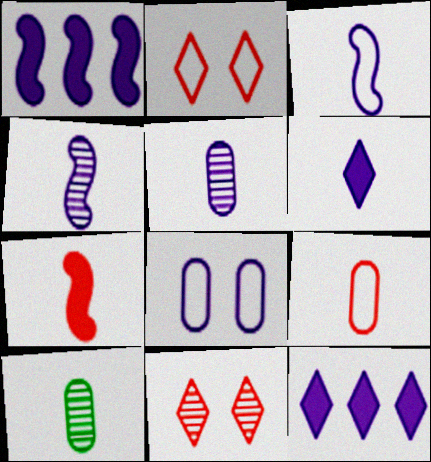[[1, 2, 10], 
[3, 5, 6], 
[4, 8, 12]]